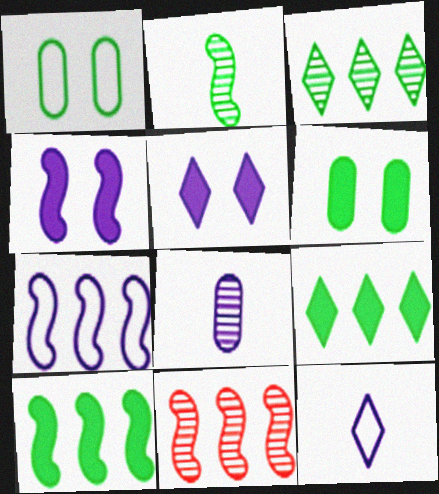[[1, 2, 9], 
[5, 7, 8], 
[6, 11, 12], 
[7, 10, 11]]